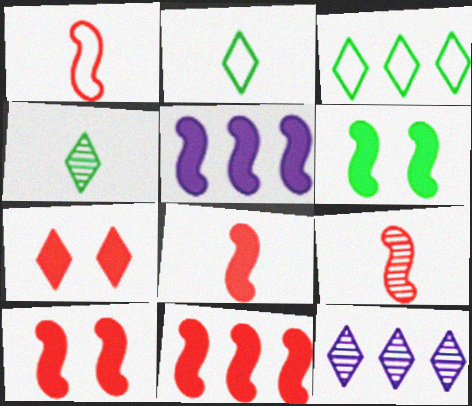[[1, 8, 9], 
[2, 7, 12], 
[5, 6, 8], 
[8, 10, 11]]